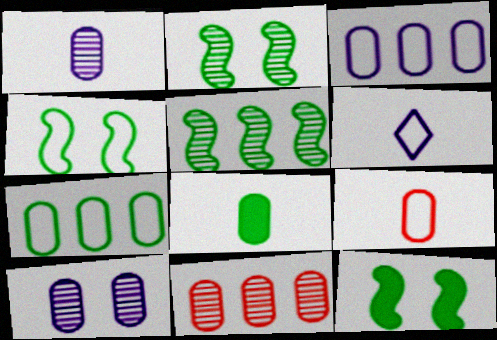[[1, 8, 9], 
[2, 4, 12], 
[6, 11, 12]]